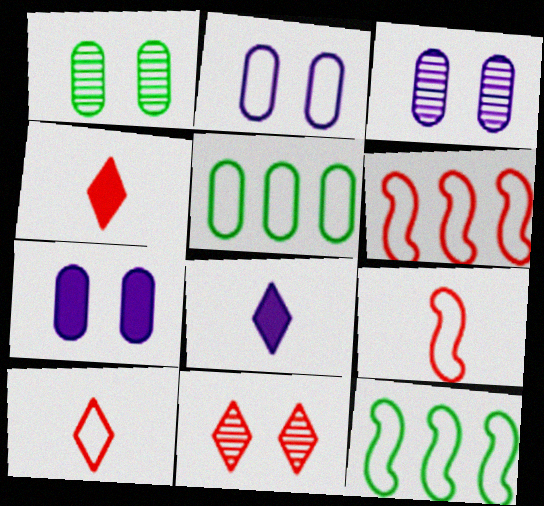[[1, 6, 8], 
[2, 3, 7], 
[2, 10, 12], 
[3, 4, 12]]